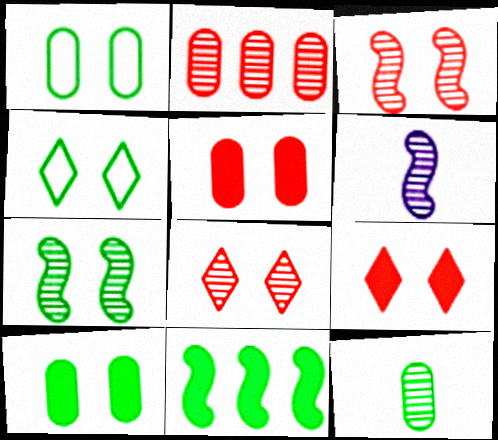[[4, 7, 10], 
[4, 11, 12]]